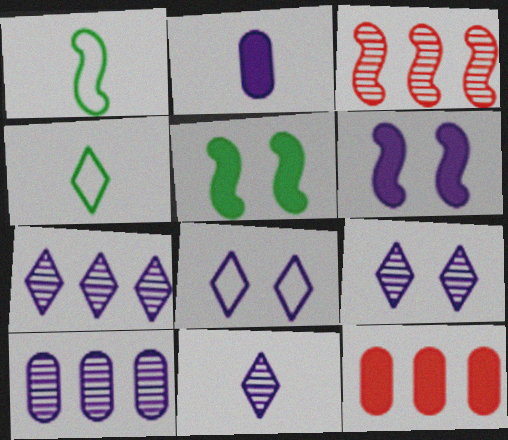[[1, 3, 6], 
[1, 9, 12], 
[7, 9, 11]]